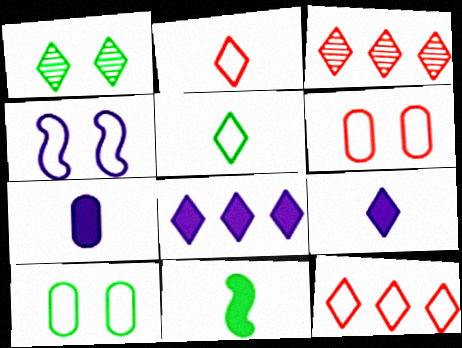[[1, 2, 8], 
[1, 9, 12]]